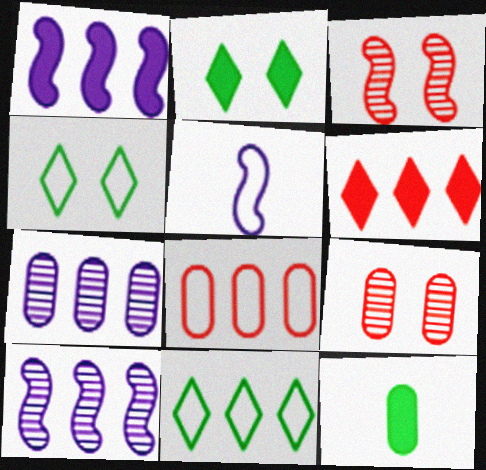[[4, 5, 8]]